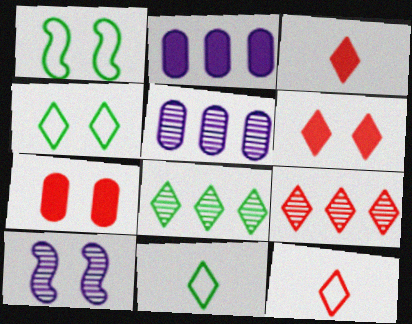[[1, 3, 5], 
[4, 7, 10], 
[6, 9, 12]]